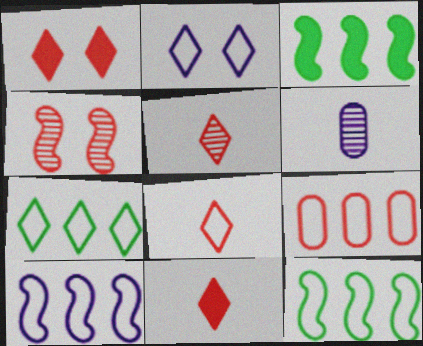[[1, 6, 12], 
[2, 7, 8], 
[4, 9, 11], 
[5, 8, 11], 
[7, 9, 10]]